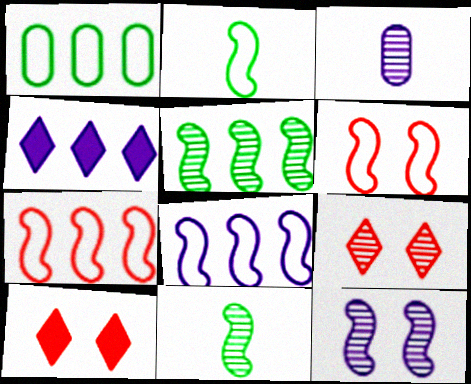[[2, 6, 8], 
[3, 5, 9]]